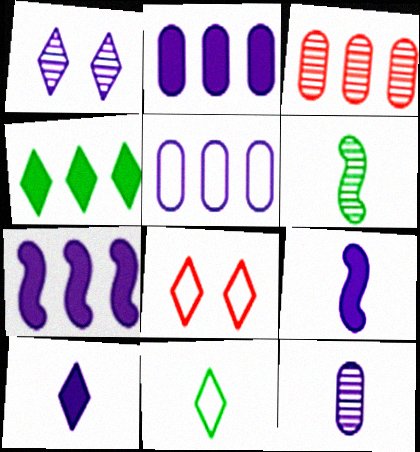[[1, 3, 6], 
[1, 5, 9], 
[2, 6, 8]]